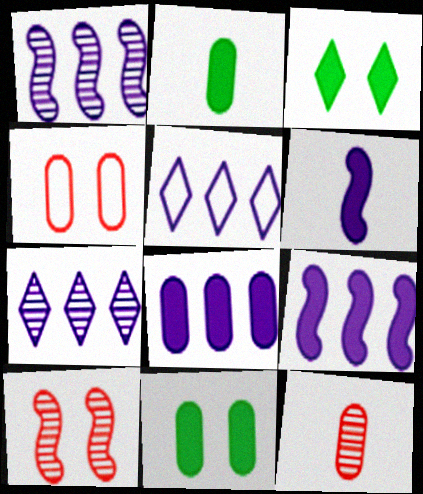[[1, 5, 8], 
[2, 5, 10]]